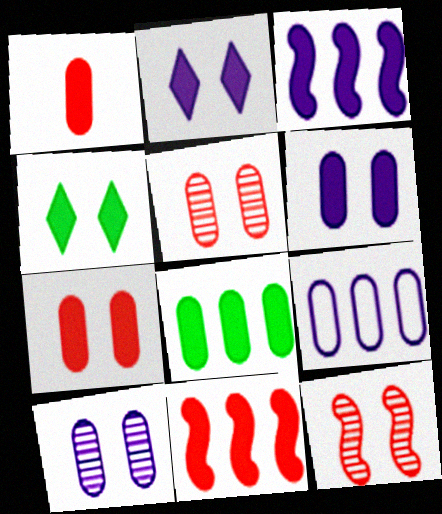[[1, 3, 4], 
[1, 6, 8]]